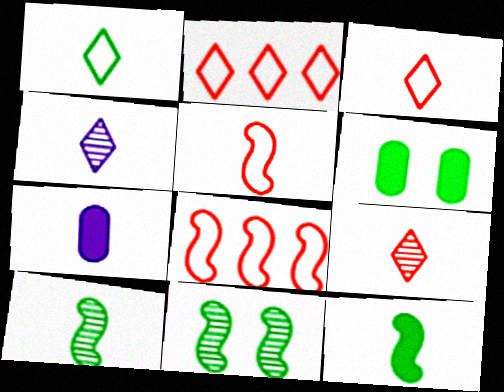[[2, 7, 11], 
[3, 7, 10], 
[4, 6, 8]]